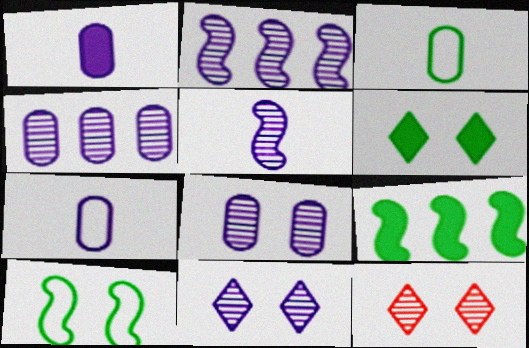[[4, 5, 11], 
[7, 9, 12]]